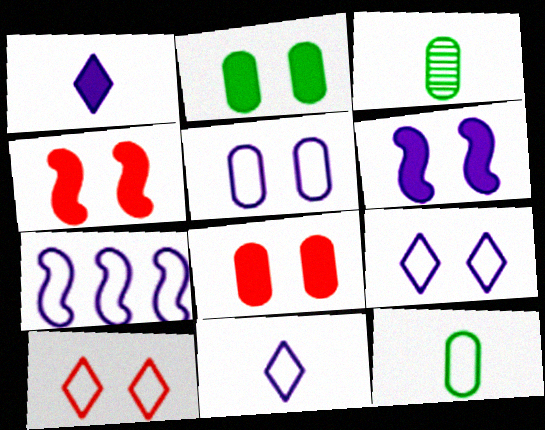[[5, 7, 11], 
[7, 10, 12]]